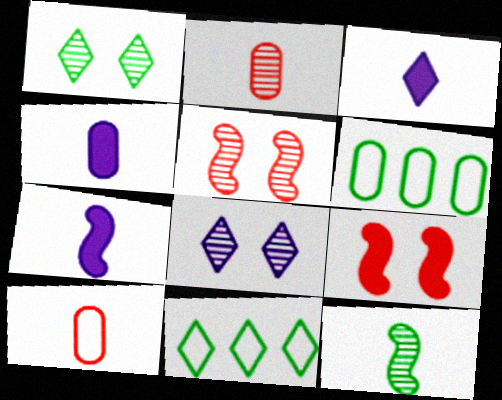[[3, 4, 7], 
[3, 5, 6], 
[3, 10, 12], 
[4, 5, 11]]